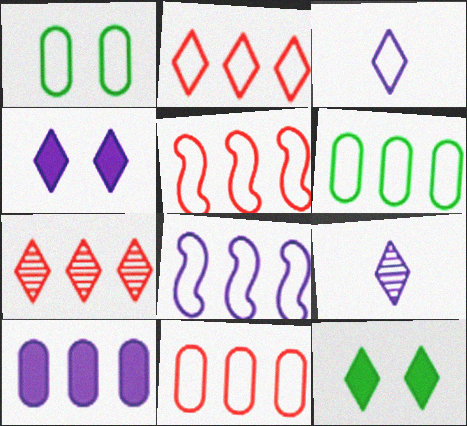[[1, 3, 5], 
[2, 5, 11], 
[2, 6, 8], 
[2, 9, 12], 
[3, 7, 12]]